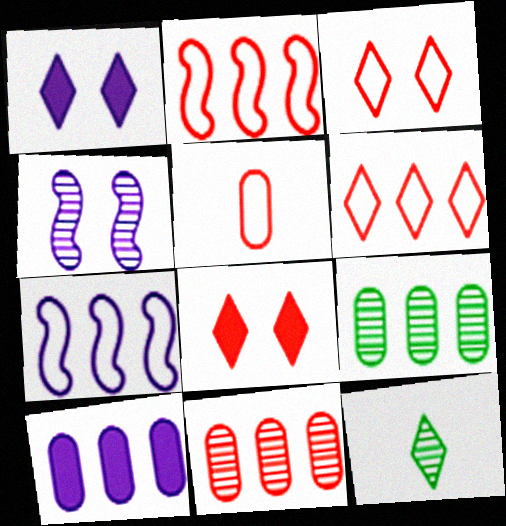[[1, 6, 12], 
[2, 3, 5], 
[4, 11, 12]]